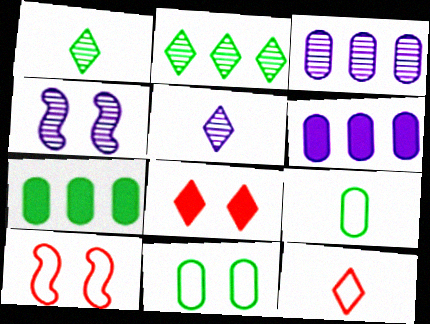[[1, 6, 10], 
[3, 4, 5], 
[4, 7, 12], 
[4, 8, 11], 
[5, 7, 10]]